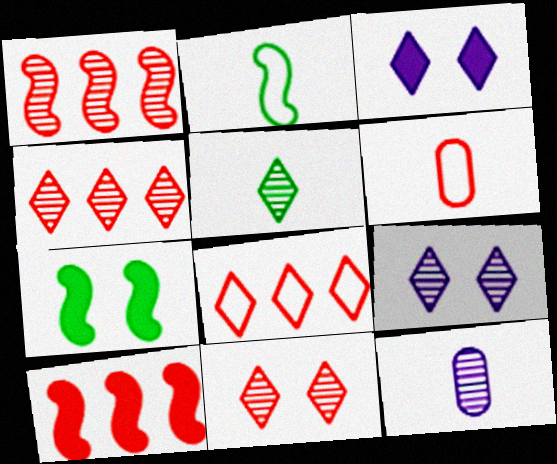[[3, 5, 8], 
[4, 5, 9], 
[6, 10, 11], 
[7, 8, 12]]